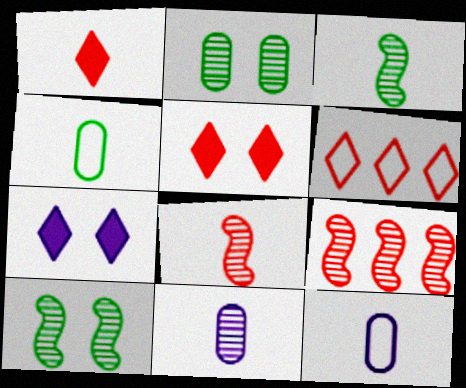[[1, 3, 12], 
[4, 7, 9]]